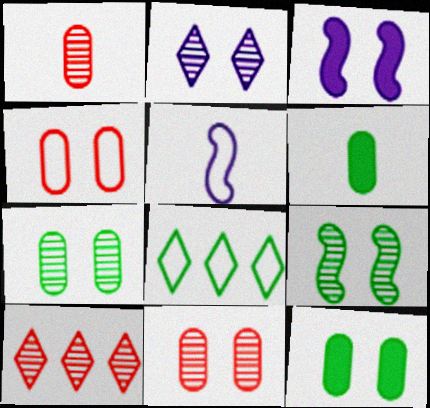[[1, 3, 8], 
[2, 9, 11], 
[4, 5, 8], 
[5, 10, 12], 
[6, 8, 9]]